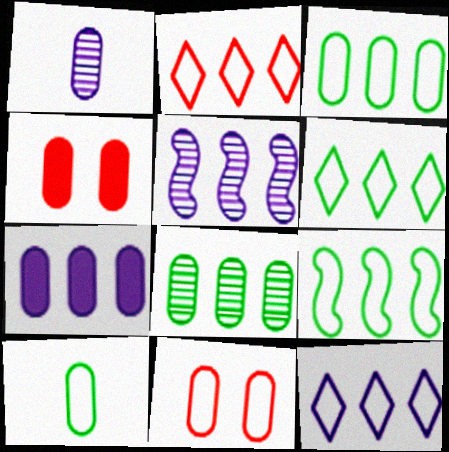[[1, 3, 4], 
[2, 6, 12], 
[3, 6, 9], 
[5, 7, 12]]